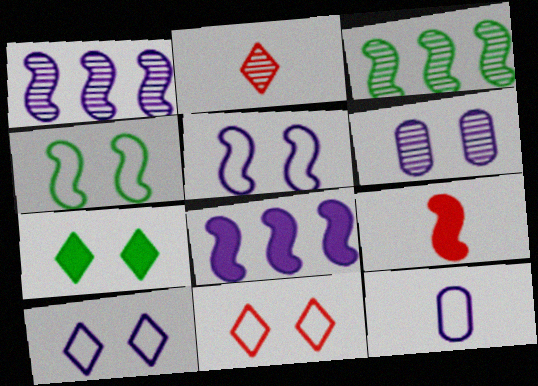[[1, 4, 9], 
[2, 3, 6], 
[3, 5, 9]]